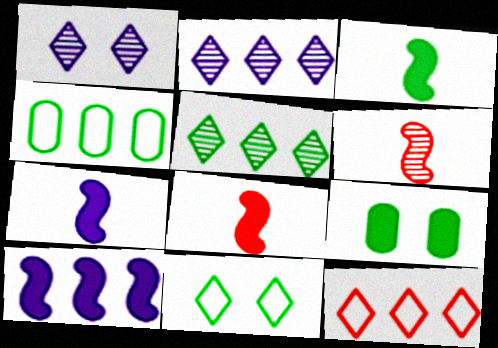[[1, 4, 8], 
[3, 7, 8]]